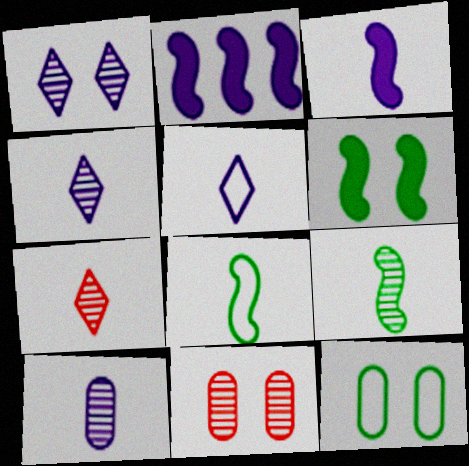[[2, 7, 12], 
[3, 5, 10], 
[7, 9, 10]]